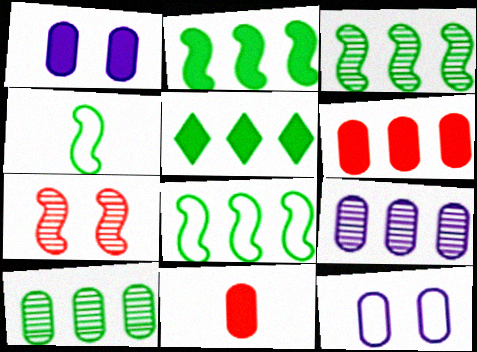[[2, 3, 8], 
[5, 8, 10], 
[10, 11, 12]]